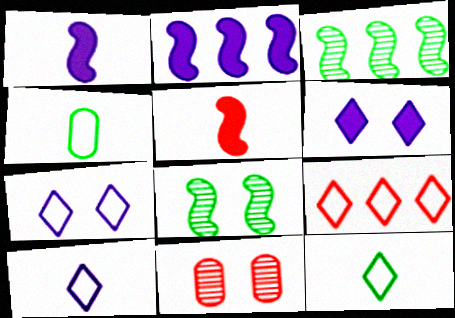[[2, 11, 12], 
[5, 9, 11], 
[7, 9, 12]]